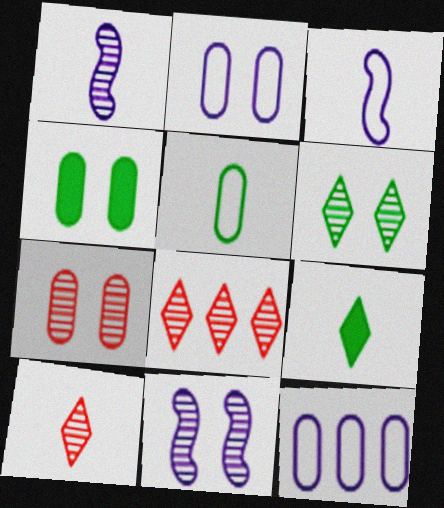[[2, 4, 7], 
[3, 4, 8], 
[6, 7, 11]]